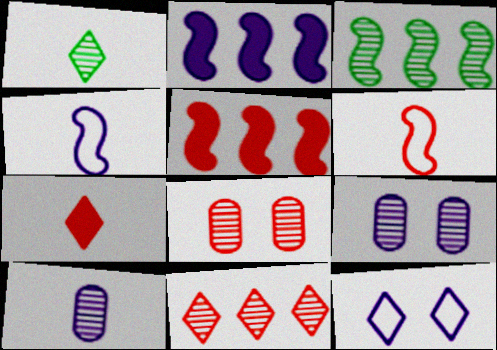[[2, 10, 12]]